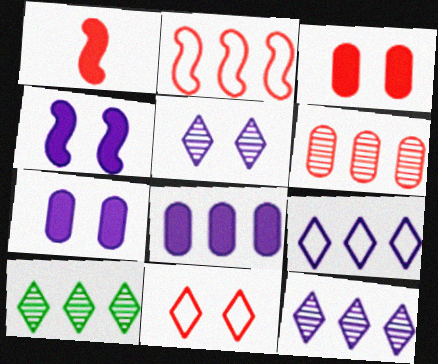[[1, 6, 11], 
[2, 8, 10]]